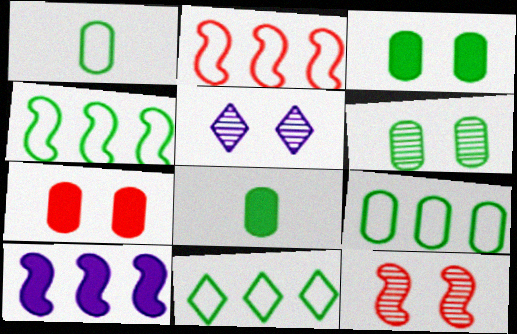[[2, 5, 8], 
[4, 9, 11], 
[5, 6, 12], 
[6, 8, 9]]